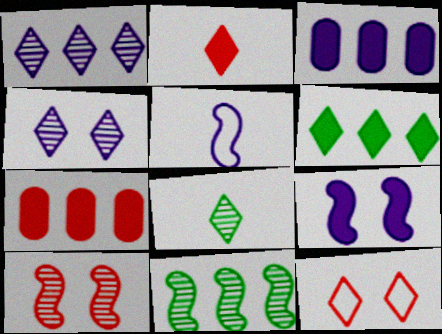[[3, 4, 5]]